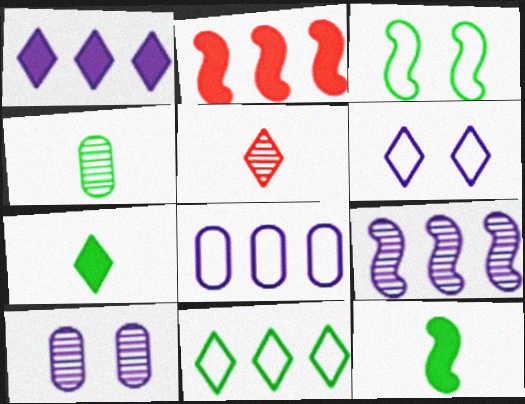[[1, 8, 9], 
[2, 4, 6]]